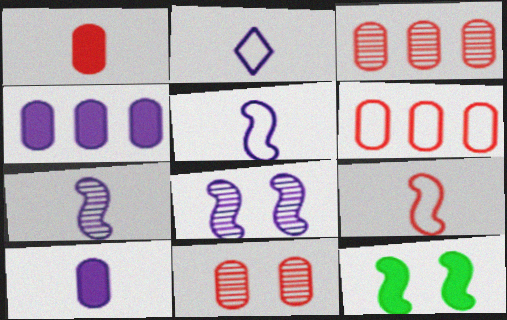[[1, 6, 11], 
[2, 3, 12], 
[2, 4, 8], 
[2, 7, 10]]